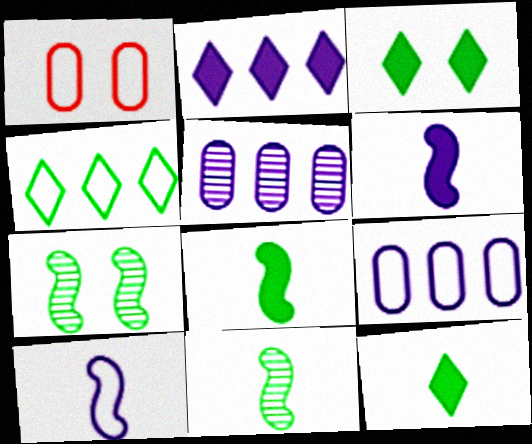[[1, 2, 11], 
[1, 4, 10]]